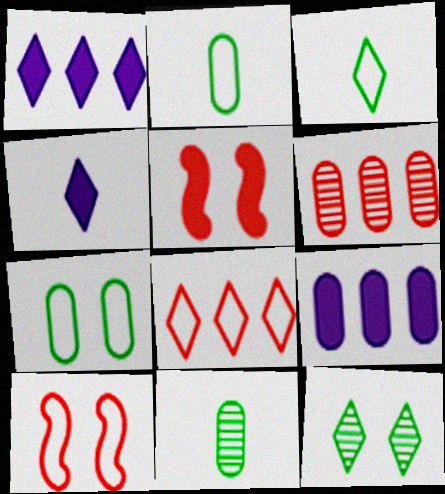[[1, 10, 11], 
[4, 8, 12]]